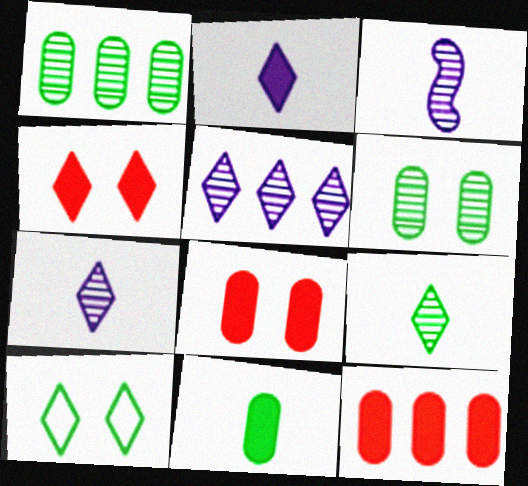[[3, 10, 12]]